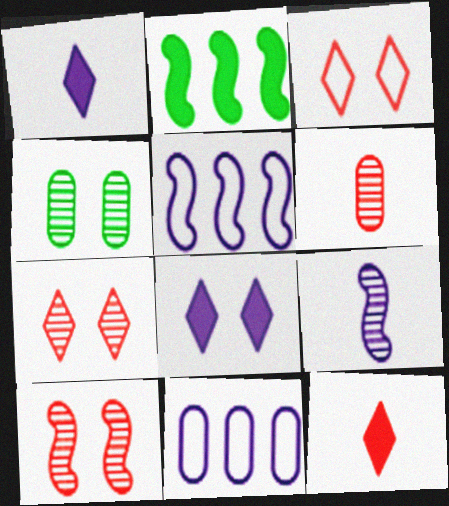[[4, 5, 12], 
[8, 9, 11]]